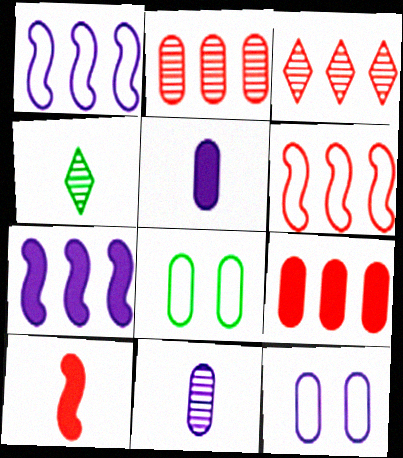[[2, 5, 8], 
[3, 6, 9], 
[8, 9, 11]]